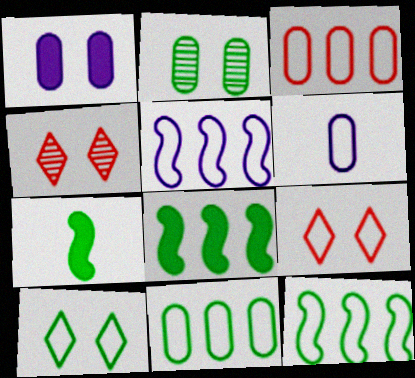[[4, 6, 8], 
[6, 9, 12]]